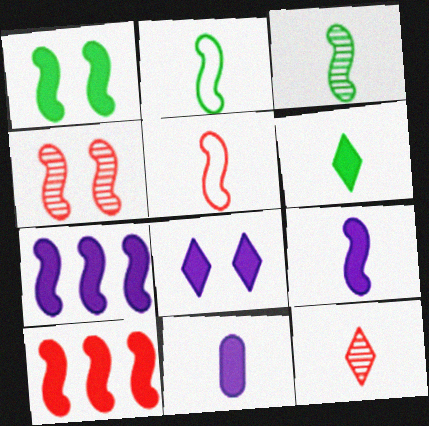[[1, 9, 10], 
[2, 4, 7], 
[2, 11, 12], 
[3, 5, 9], 
[4, 5, 10], 
[7, 8, 11]]